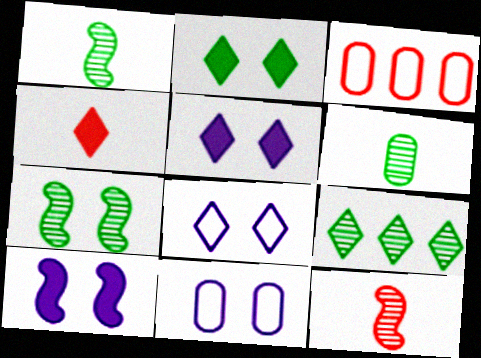[[1, 3, 5], 
[4, 8, 9], 
[6, 7, 9]]